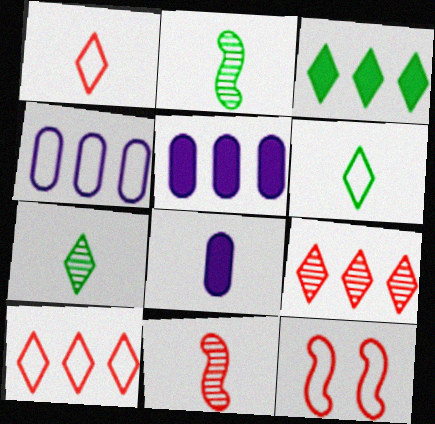[[1, 2, 8], 
[4, 6, 12], 
[5, 7, 12], 
[6, 8, 11]]